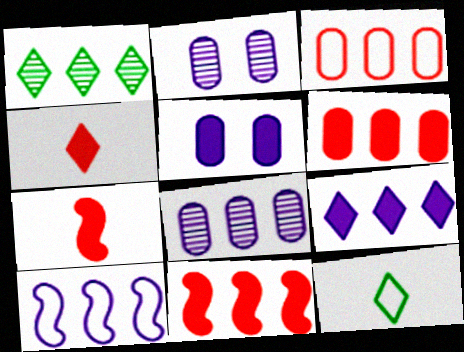[[1, 6, 10], 
[2, 11, 12], 
[8, 9, 10]]